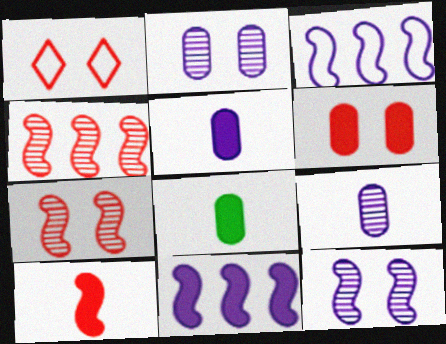[[1, 6, 7]]